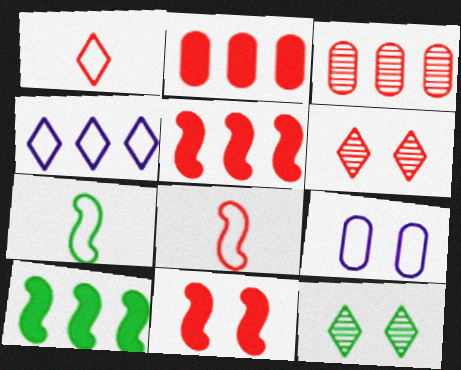[[1, 3, 11], 
[2, 6, 8], 
[3, 4, 10], 
[9, 11, 12]]